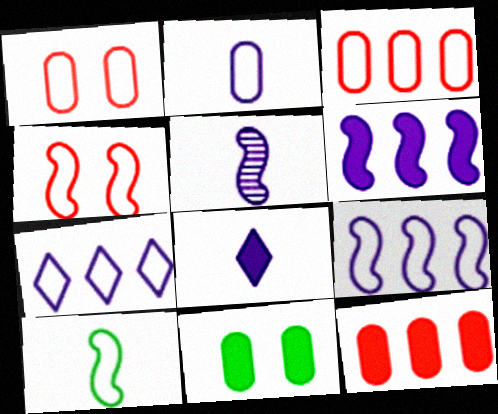[[1, 7, 10], 
[2, 5, 8], 
[4, 9, 10]]